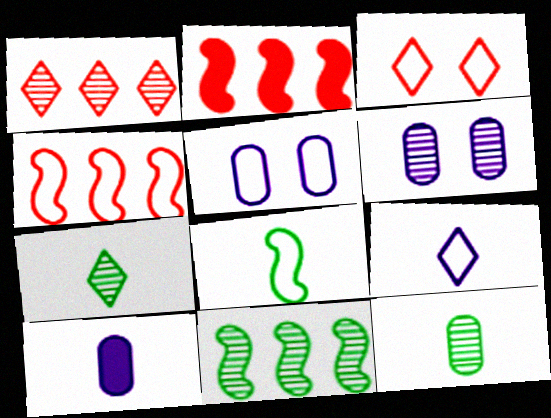[[2, 5, 7], 
[3, 10, 11]]